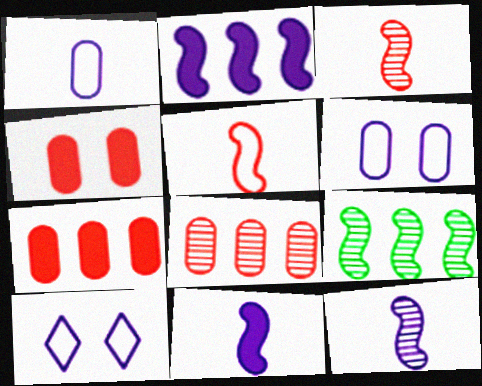[]